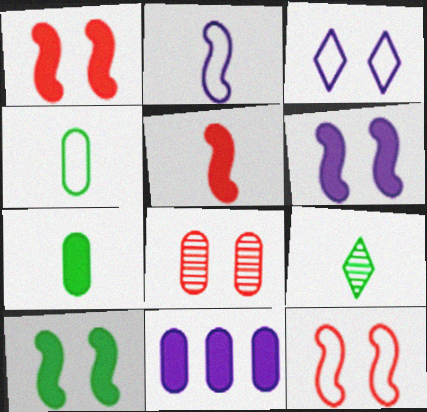[[1, 6, 10], 
[3, 8, 10], 
[4, 8, 11], 
[9, 11, 12]]